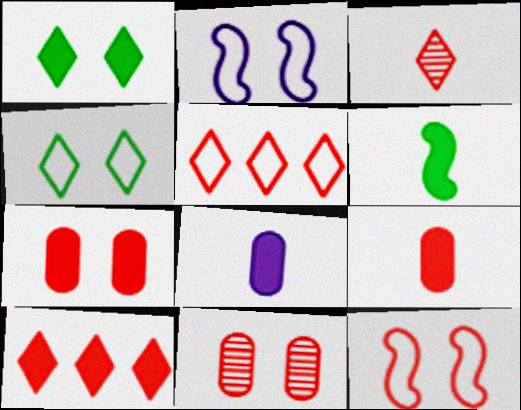[[1, 2, 11]]